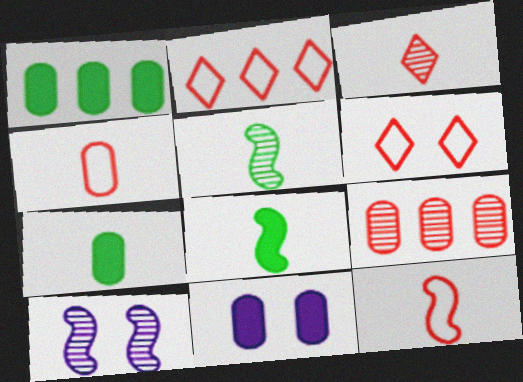[[2, 5, 11], 
[2, 7, 10]]